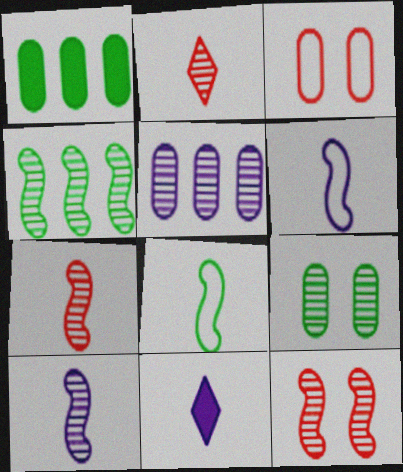[[3, 4, 11], 
[4, 10, 12]]